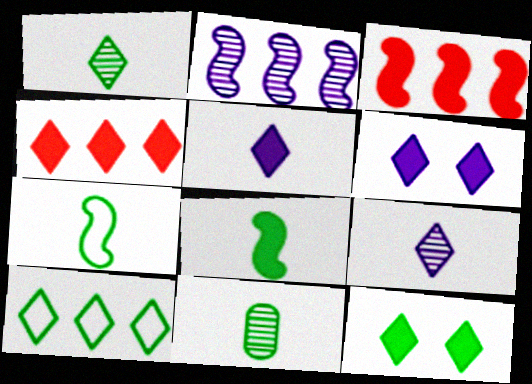[[1, 10, 12], 
[4, 5, 12]]